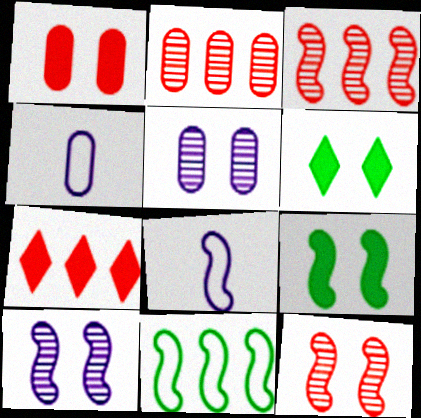[[2, 6, 8], 
[3, 4, 6], 
[3, 8, 9]]